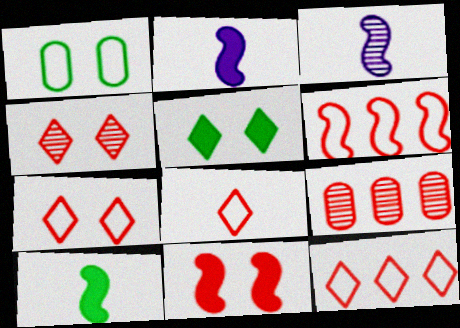[[7, 8, 12], 
[8, 9, 11]]